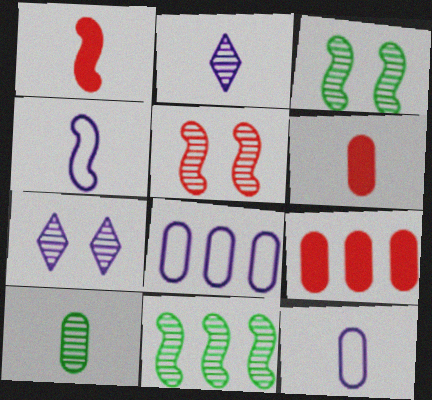[[6, 10, 12]]